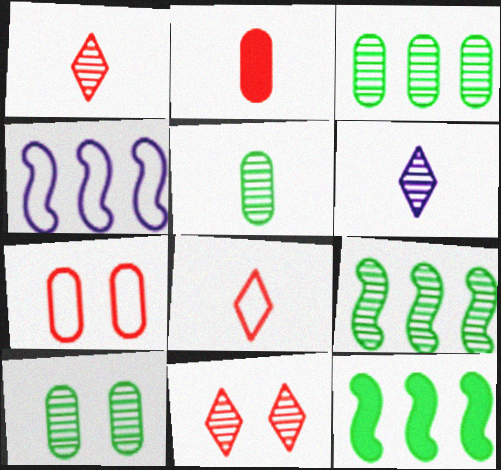[[3, 5, 10], 
[6, 7, 12]]